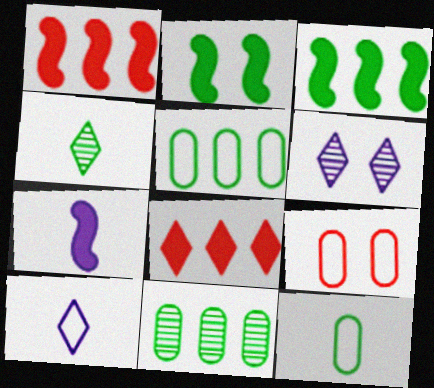[[1, 2, 7], 
[1, 6, 12], 
[2, 4, 5], 
[2, 6, 9]]